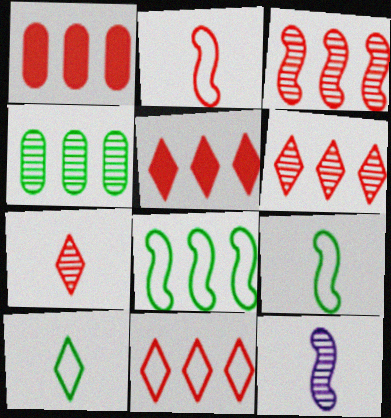[[1, 3, 11], 
[5, 6, 11]]